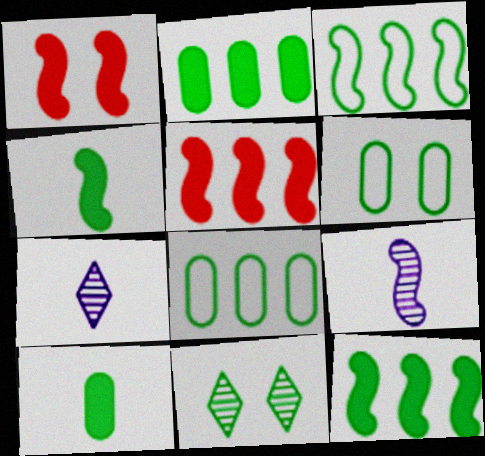[[1, 3, 9], 
[1, 7, 8], 
[3, 10, 11], 
[4, 8, 11], 
[5, 6, 7]]